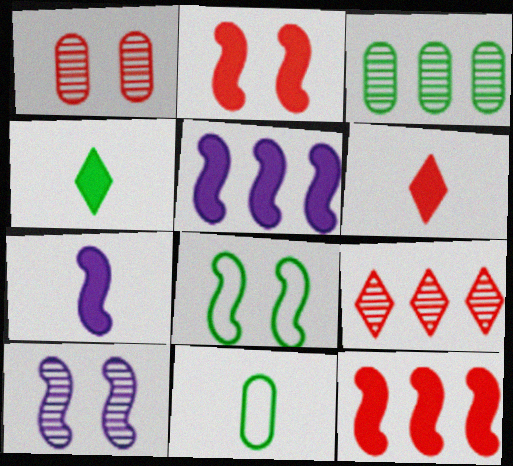[[2, 8, 10], 
[3, 4, 8]]